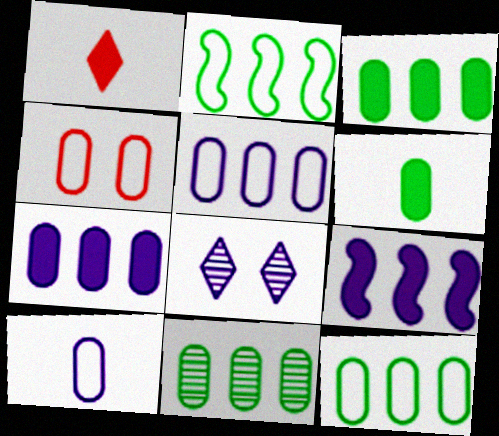[[3, 11, 12], 
[4, 10, 12], 
[8, 9, 10]]